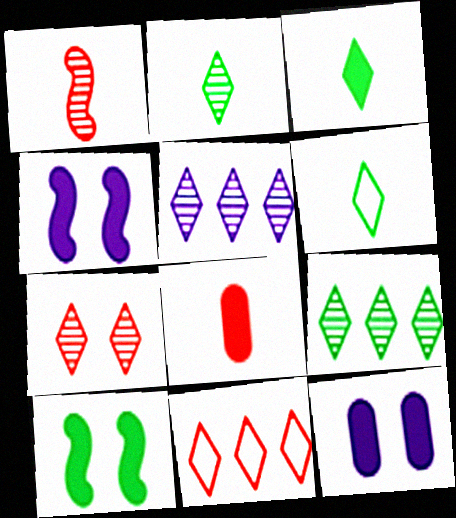[[2, 3, 6], 
[2, 5, 7]]